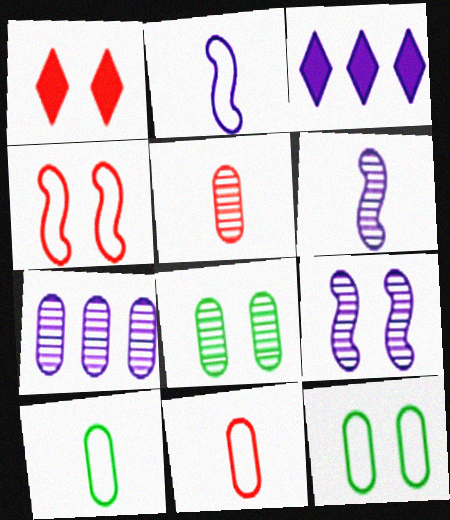[[1, 9, 12], 
[5, 7, 8]]